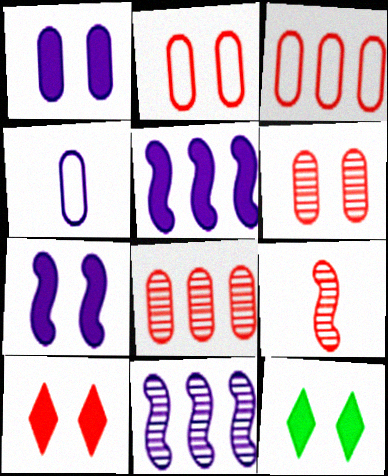[[3, 9, 10]]